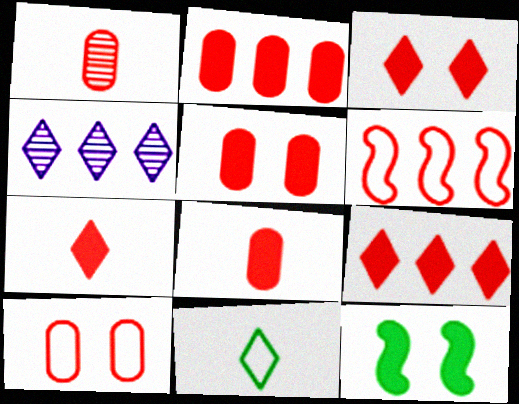[[1, 2, 10], 
[1, 3, 6], 
[2, 5, 8], 
[3, 4, 11], 
[3, 7, 9]]